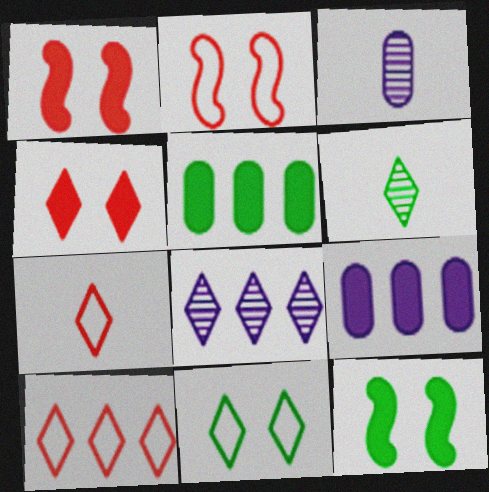[[2, 6, 9], 
[3, 10, 12]]